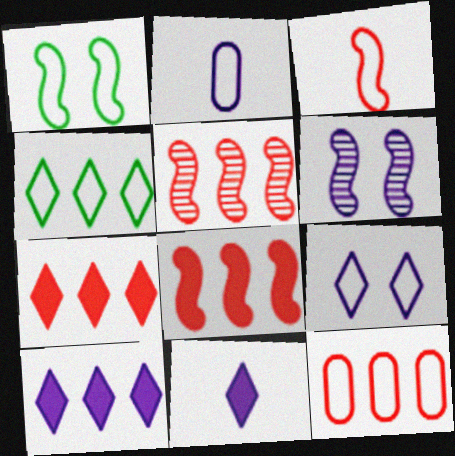[[2, 6, 10], 
[5, 7, 12]]